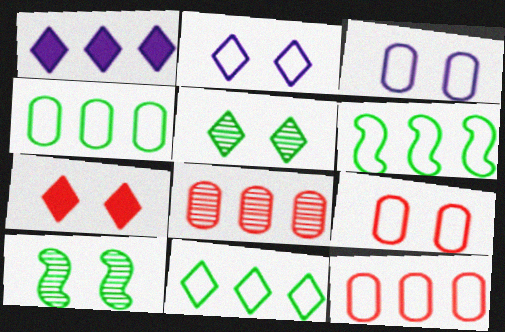[[1, 6, 8], 
[2, 5, 7], 
[3, 7, 10], 
[4, 6, 11]]